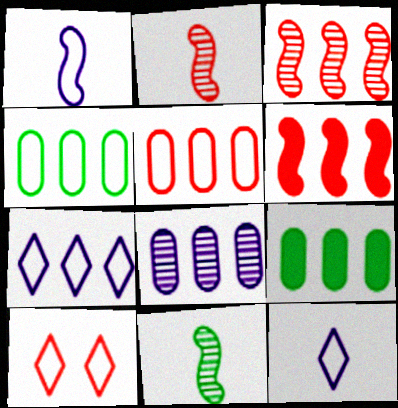[[1, 4, 10], 
[3, 7, 9], 
[5, 8, 9]]